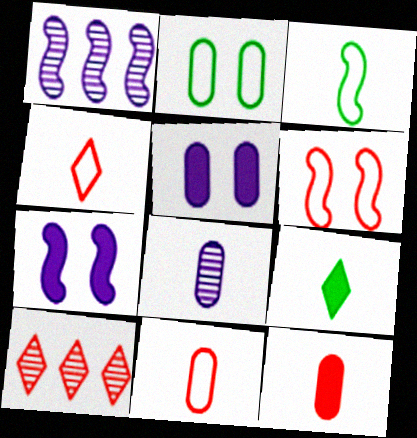[[3, 5, 10], 
[6, 10, 12]]